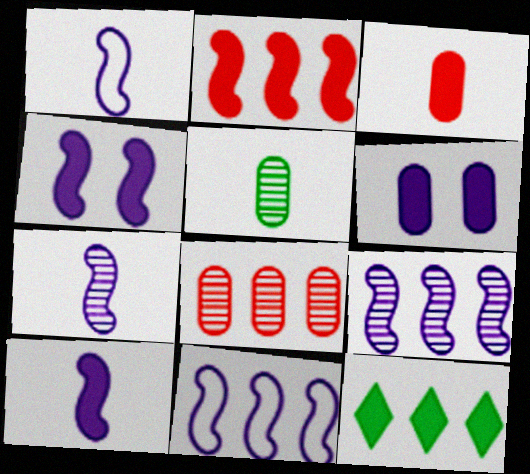[[1, 4, 9], 
[1, 7, 10], 
[3, 4, 12], 
[4, 7, 11], 
[8, 11, 12]]